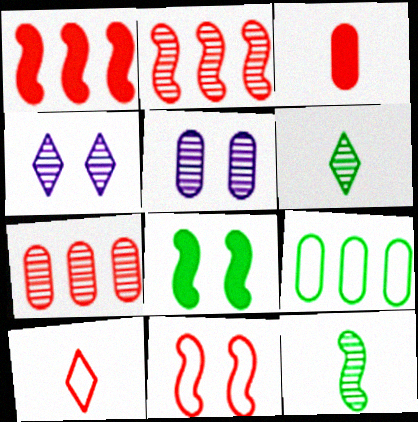[[2, 5, 6], 
[3, 5, 9], 
[4, 7, 12], 
[6, 8, 9]]